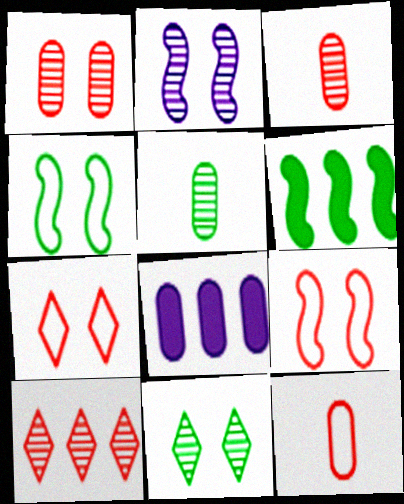[[1, 2, 11], 
[2, 5, 10]]